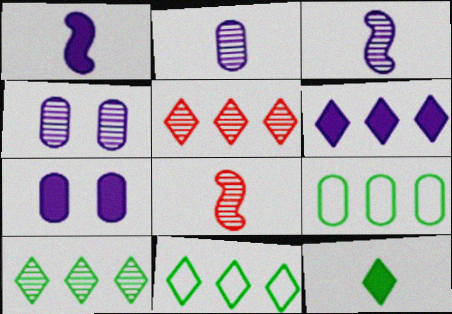[[1, 6, 7], 
[4, 8, 10], 
[5, 6, 11], 
[7, 8, 11]]